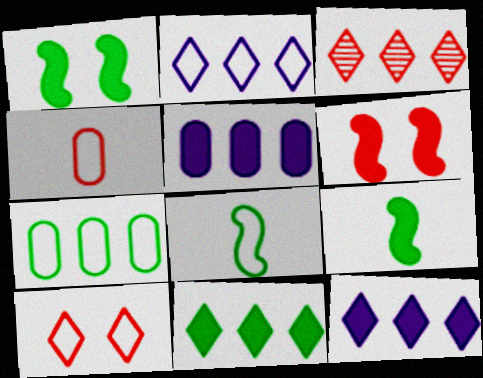[[2, 3, 11], 
[3, 4, 6]]